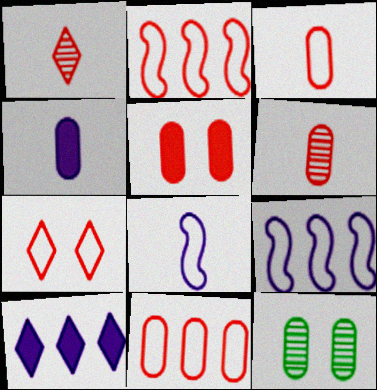[[1, 2, 5], 
[2, 3, 7], 
[4, 11, 12], 
[5, 6, 11]]